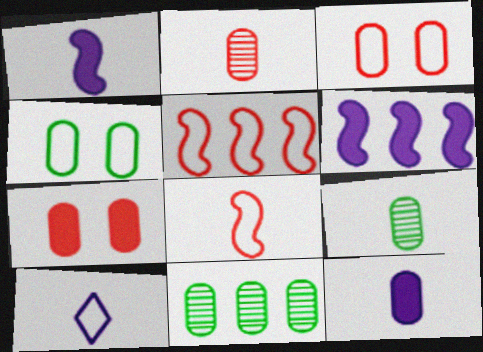[[3, 11, 12], 
[4, 5, 10]]